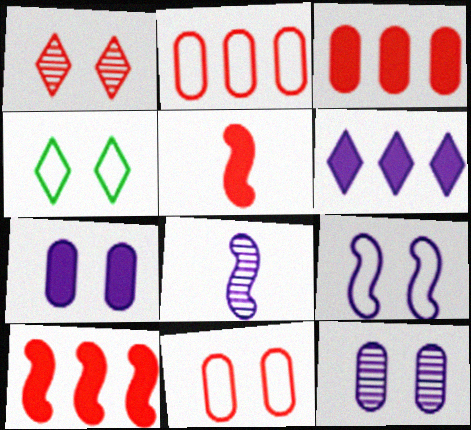[[1, 2, 5], 
[3, 4, 8], 
[4, 9, 11]]